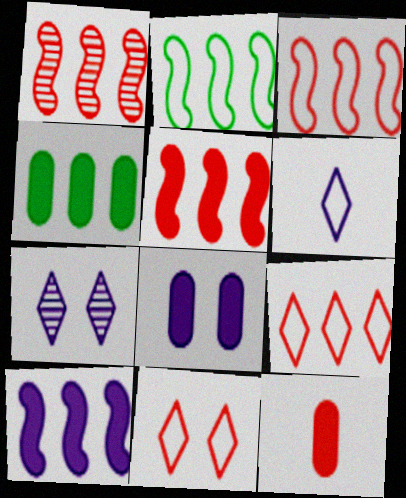[[1, 2, 10], 
[1, 3, 5], 
[1, 11, 12], 
[2, 7, 12], 
[4, 8, 12]]